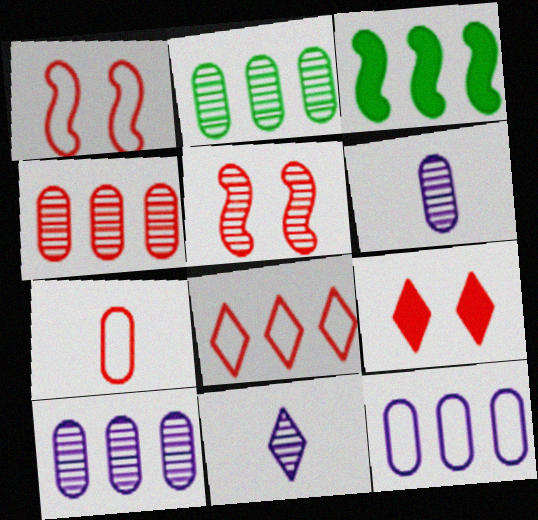[[1, 7, 8], 
[2, 4, 10], 
[2, 5, 11], 
[3, 8, 10]]